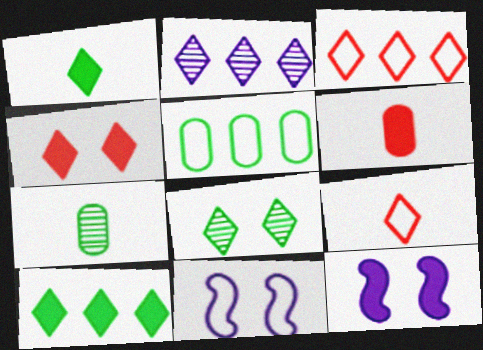[[2, 3, 10], 
[3, 7, 12], 
[5, 9, 11], 
[6, 10, 12]]